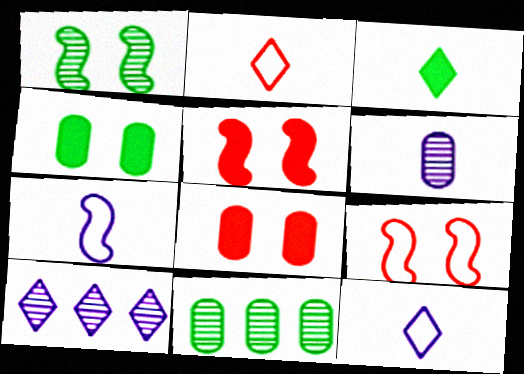[[5, 11, 12]]